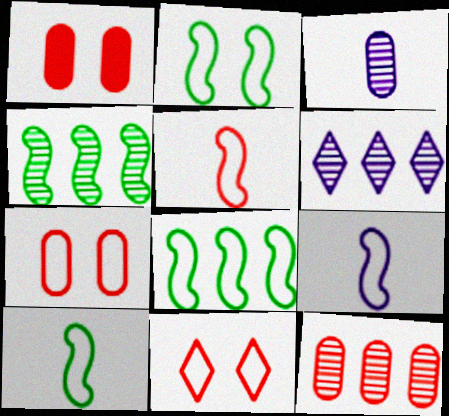[[1, 6, 10], 
[2, 8, 10], 
[4, 6, 12], 
[5, 9, 10]]